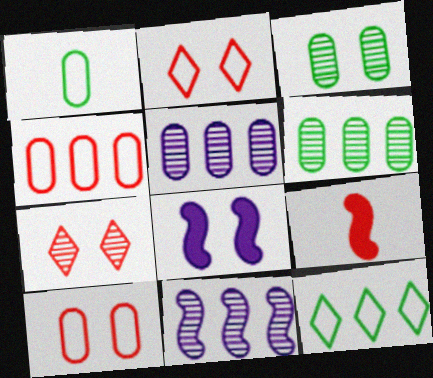[[2, 3, 8], 
[4, 7, 9]]